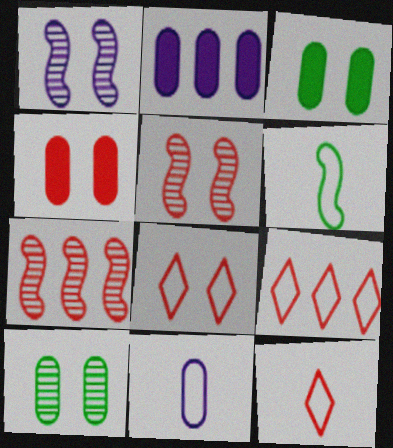[[1, 3, 8], 
[4, 5, 8], 
[4, 7, 12], 
[6, 11, 12], 
[8, 9, 12]]